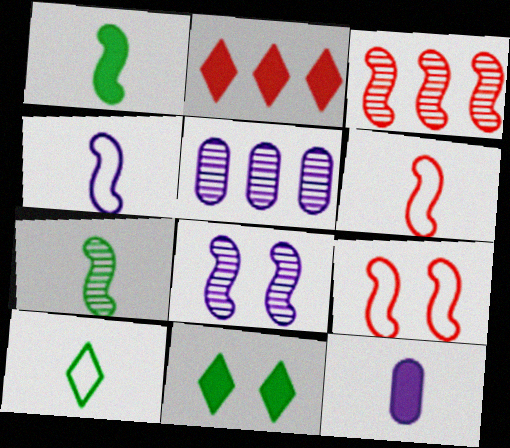[[3, 7, 8], 
[5, 6, 11]]